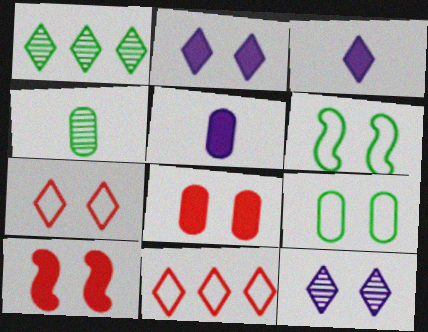[[1, 3, 7], 
[6, 8, 12], 
[9, 10, 12]]